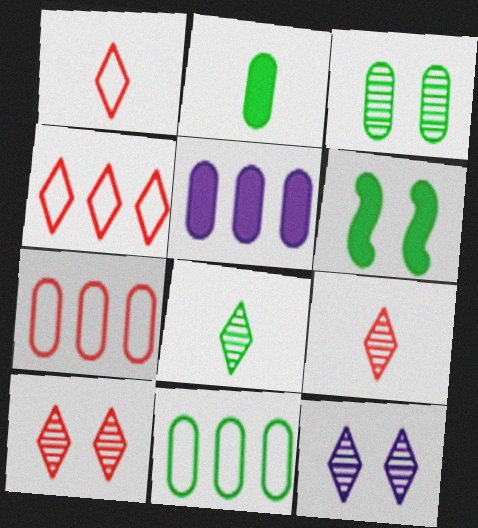[[2, 3, 11], 
[6, 8, 11]]